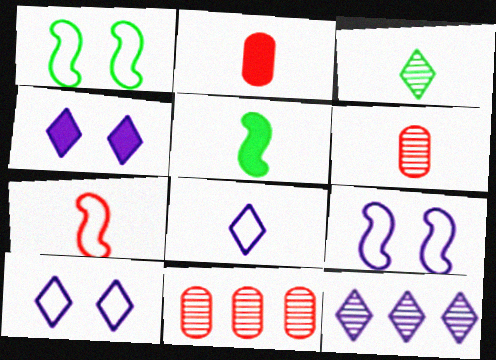[[1, 2, 12], 
[4, 8, 12], 
[5, 6, 8], 
[5, 10, 11]]